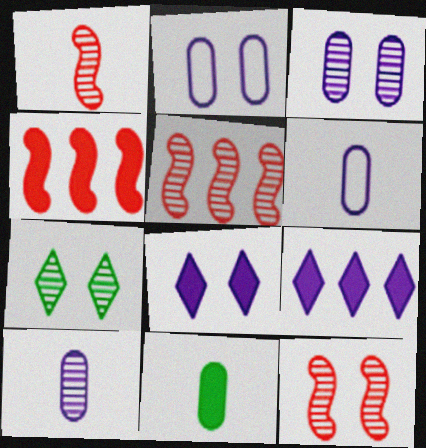[[1, 5, 12], 
[3, 7, 12], 
[4, 6, 7], 
[4, 8, 11], 
[5, 7, 10]]